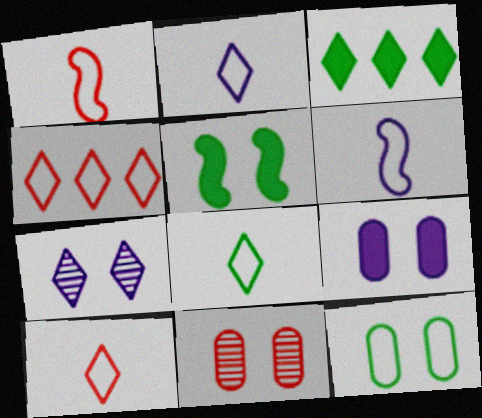[[2, 8, 10], 
[3, 6, 11], 
[3, 7, 10], 
[4, 6, 12], 
[9, 11, 12]]